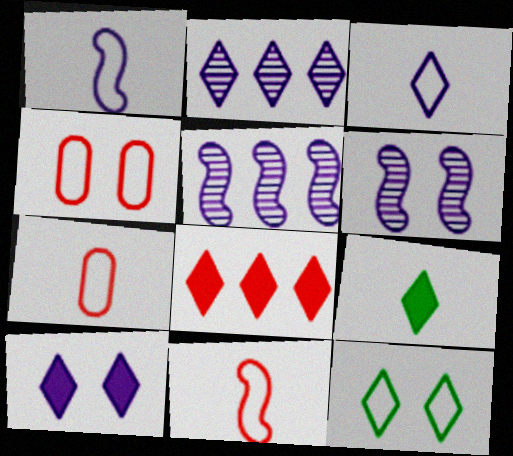[[2, 3, 10], 
[4, 5, 9], 
[8, 9, 10]]